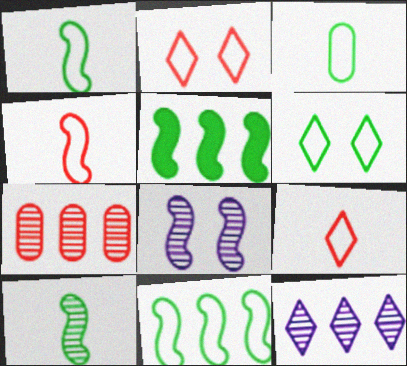[[3, 6, 11], 
[4, 5, 8]]